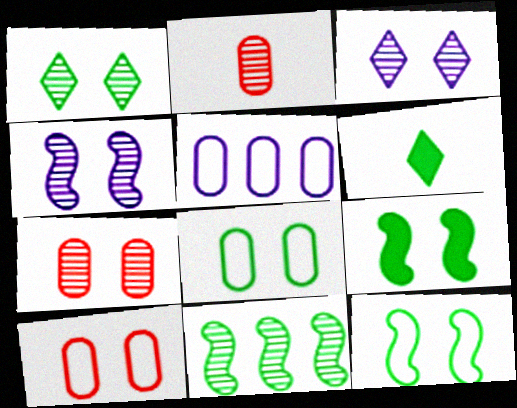[[1, 4, 7], 
[1, 8, 9], 
[2, 3, 11], 
[3, 9, 10], 
[6, 8, 11]]